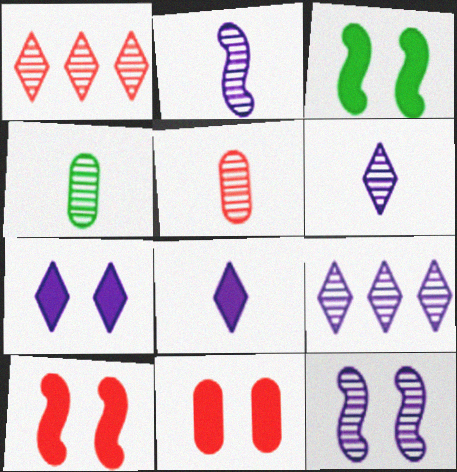[[1, 4, 12], 
[3, 7, 11]]